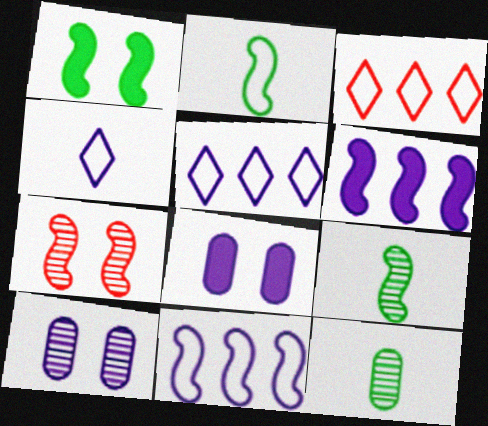[[2, 6, 7], 
[3, 8, 9], 
[4, 6, 10]]